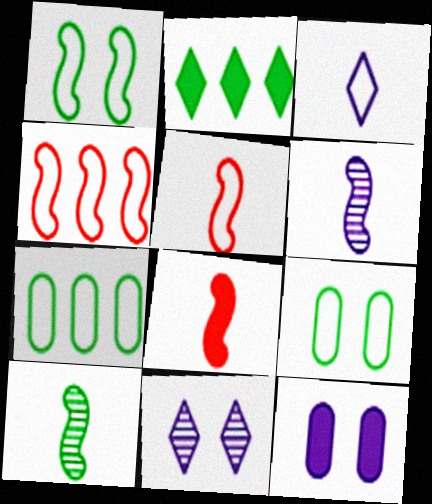[[2, 8, 12], 
[2, 9, 10], 
[3, 4, 9], 
[7, 8, 11]]